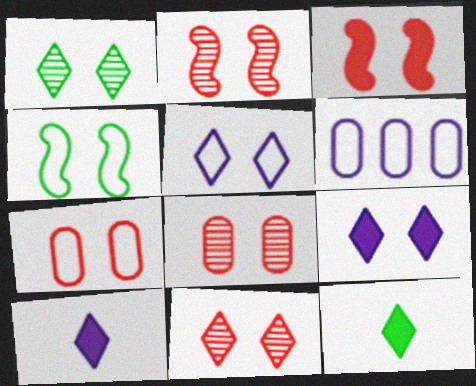[[2, 6, 12], 
[2, 8, 11], 
[3, 7, 11], 
[4, 5, 7], 
[4, 8, 9]]